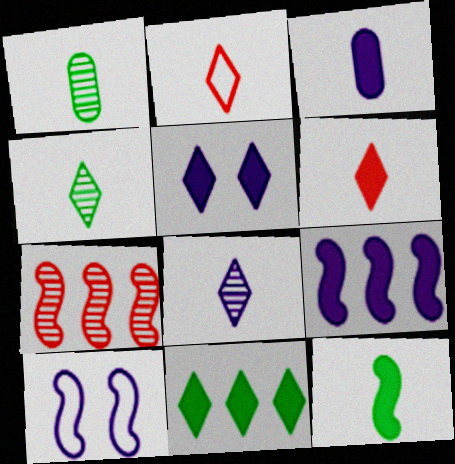[[3, 5, 9], 
[3, 6, 12], 
[5, 6, 11], 
[7, 10, 12]]